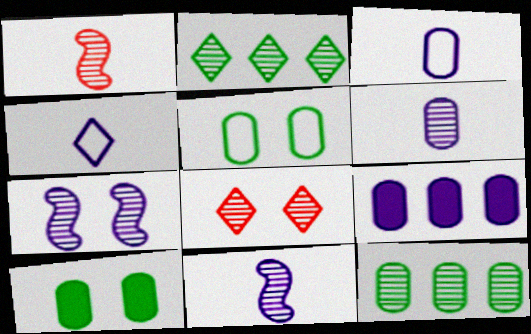[[4, 7, 9], 
[8, 11, 12]]